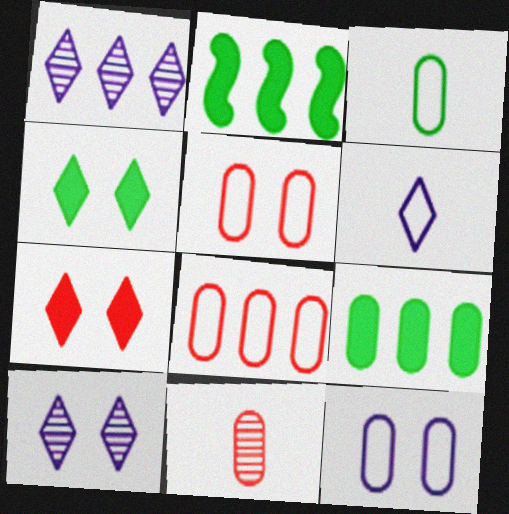[[1, 2, 8], 
[3, 8, 12], 
[9, 11, 12]]